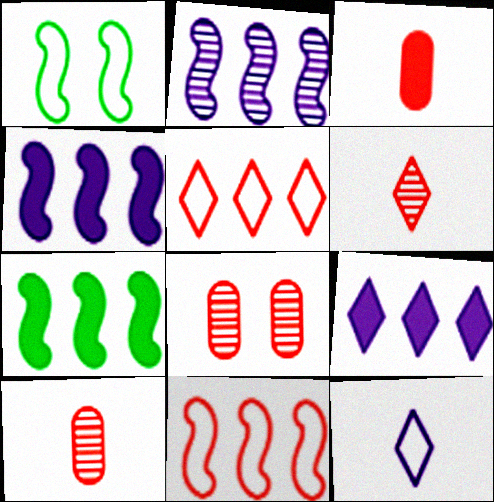[[1, 9, 10], 
[2, 7, 11], 
[7, 8, 12]]